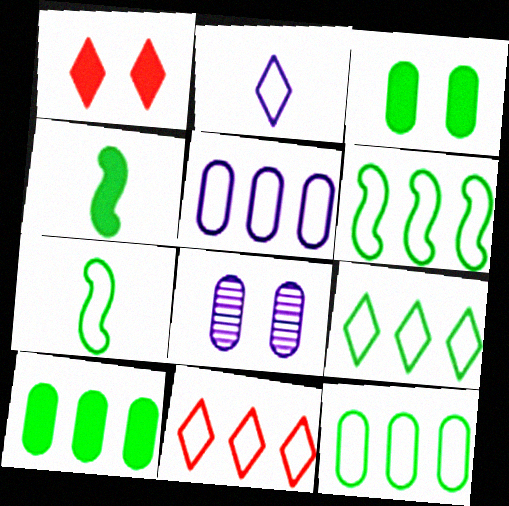[[4, 8, 11], 
[5, 6, 11], 
[6, 9, 12]]